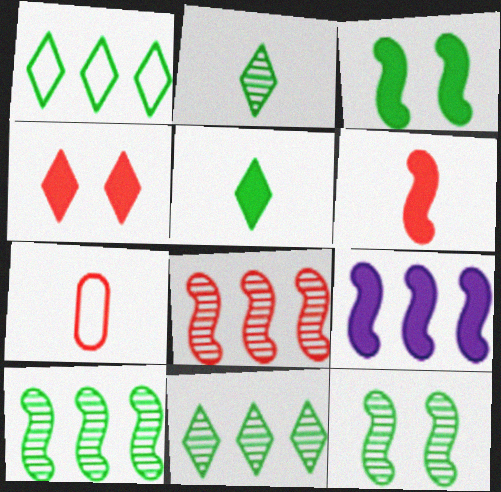[[3, 6, 9], 
[4, 7, 8]]